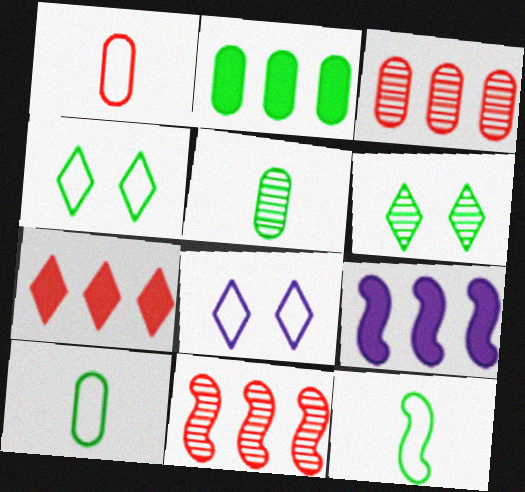[[1, 6, 9], 
[2, 6, 12], 
[2, 7, 9]]